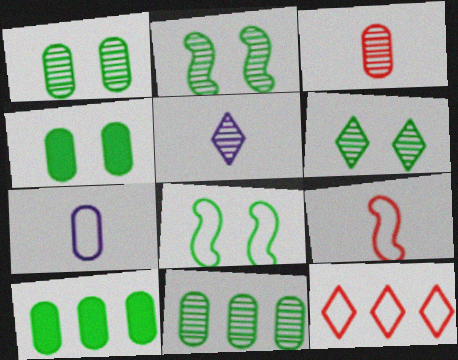[[1, 2, 6], 
[4, 6, 8], 
[7, 8, 12]]